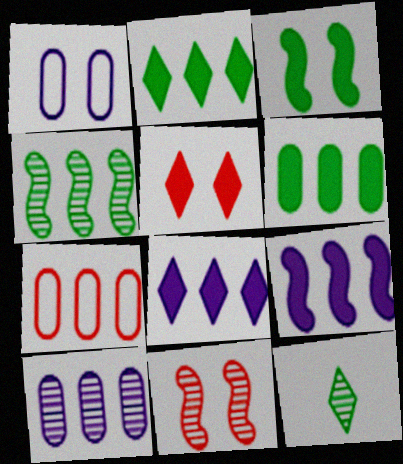[[4, 7, 8], 
[6, 7, 10], 
[10, 11, 12]]